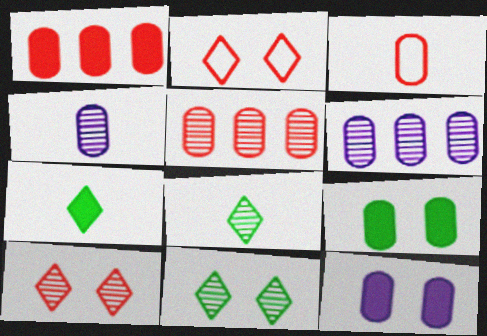[[3, 6, 9]]